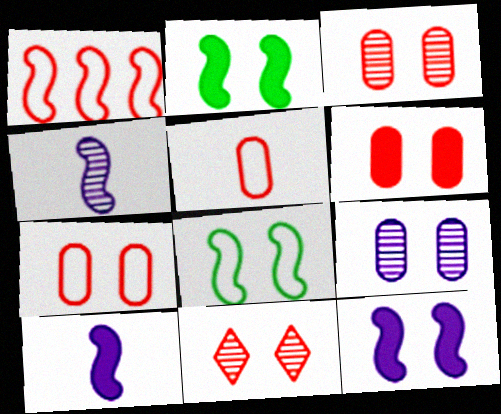[[1, 2, 4], 
[3, 6, 7]]